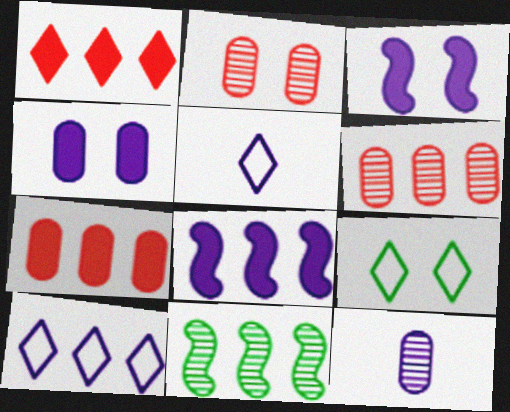[[2, 3, 9], 
[3, 10, 12], 
[7, 10, 11]]